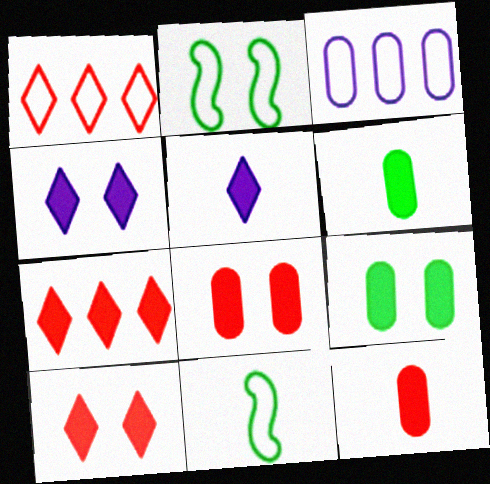[]